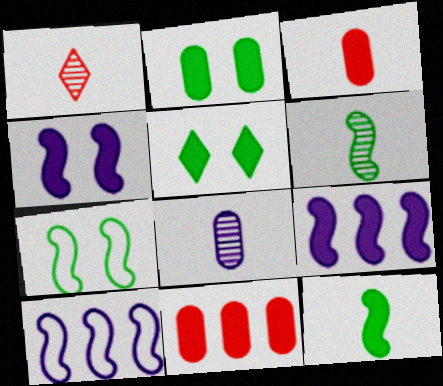[[1, 2, 10], 
[1, 6, 8], 
[3, 5, 9]]